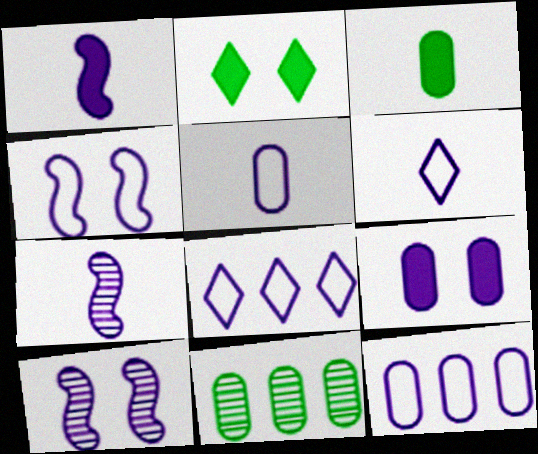[[4, 5, 8], 
[4, 6, 12], 
[7, 8, 9]]